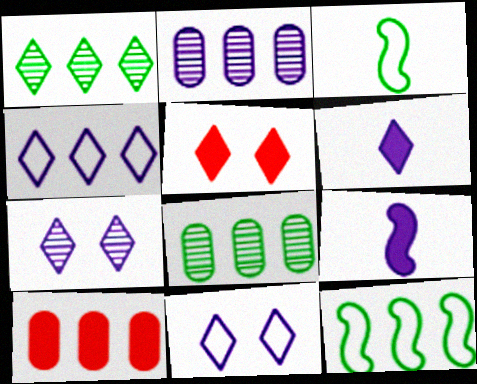[[2, 3, 5], 
[2, 9, 11], 
[3, 7, 10], 
[4, 6, 7]]